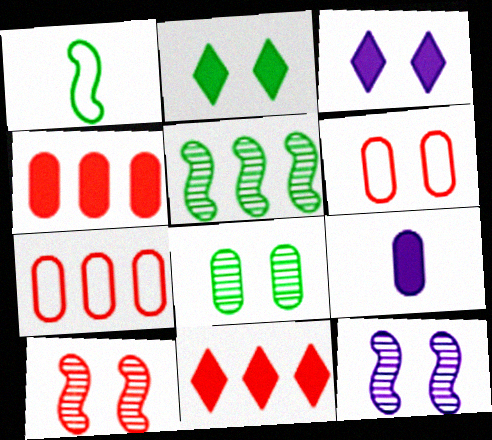[[2, 6, 12], 
[7, 8, 9]]